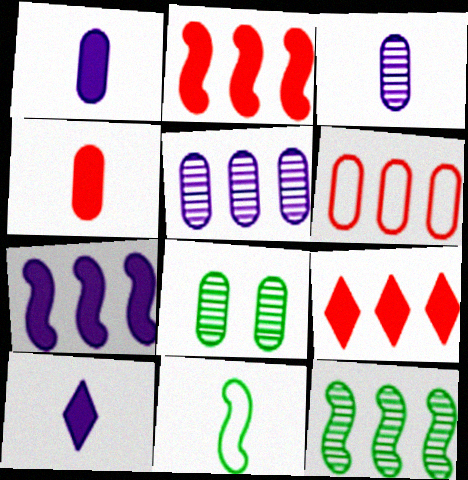[[1, 6, 8]]